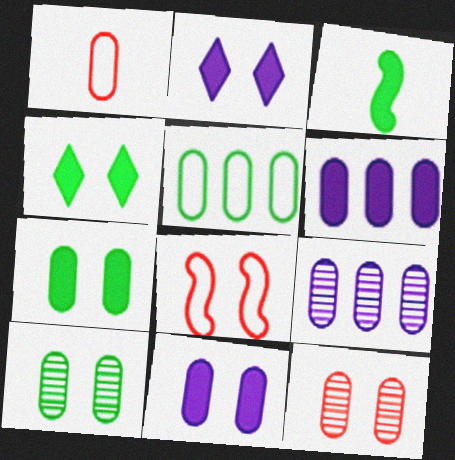[[1, 6, 10], 
[1, 7, 9], 
[2, 8, 10]]